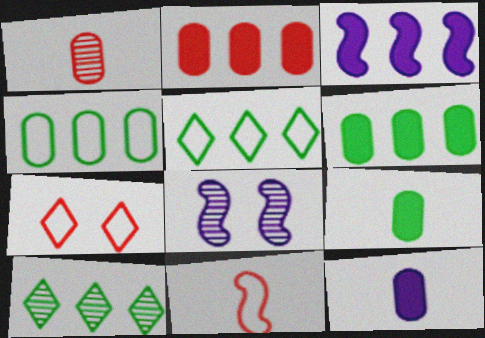[[1, 8, 10]]